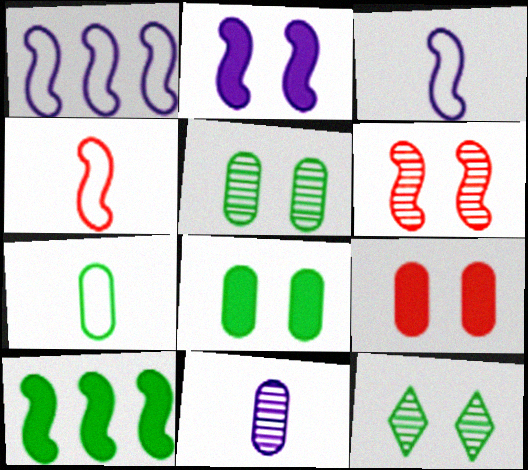[[3, 6, 10], 
[7, 10, 12]]